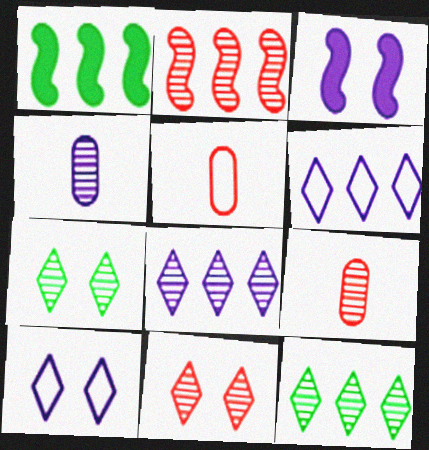[[1, 9, 10], 
[2, 4, 7], 
[2, 9, 11], 
[3, 4, 6], 
[3, 5, 12]]